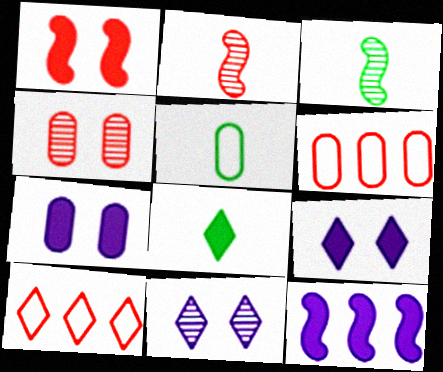[[3, 5, 8], 
[3, 6, 9], 
[3, 7, 10], 
[8, 10, 11]]